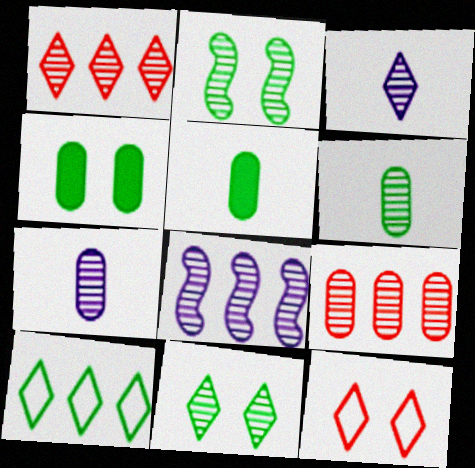[[1, 2, 7], 
[1, 3, 11], 
[2, 3, 9], 
[2, 5, 10], 
[5, 8, 12]]